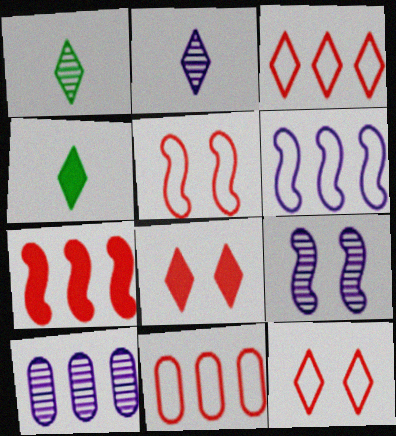[[2, 9, 10], 
[4, 5, 10], 
[4, 9, 11]]